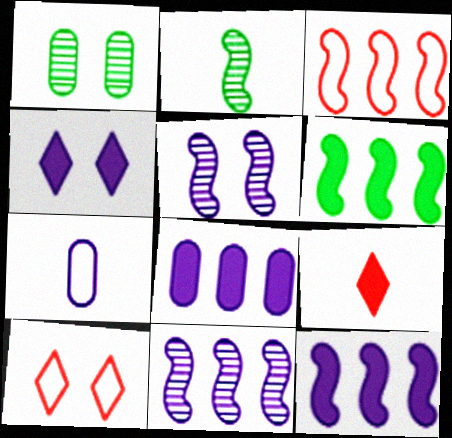[[2, 7, 9], 
[2, 8, 10], 
[3, 6, 11], 
[4, 7, 11]]